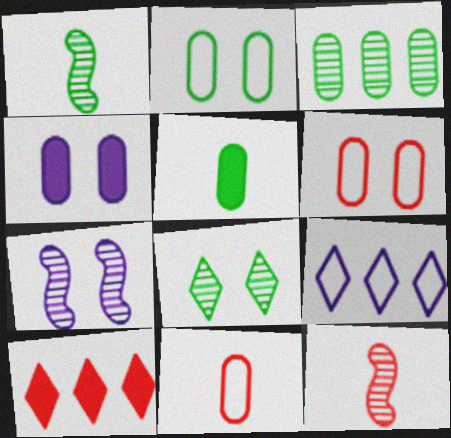[[1, 3, 8], 
[2, 3, 5], 
[3, 4, 11], 
[6, 10, 12]]